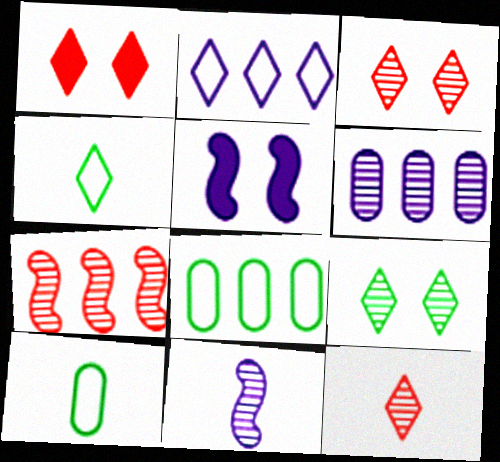[[1, 8, 11], 
[5, 8, 12]]